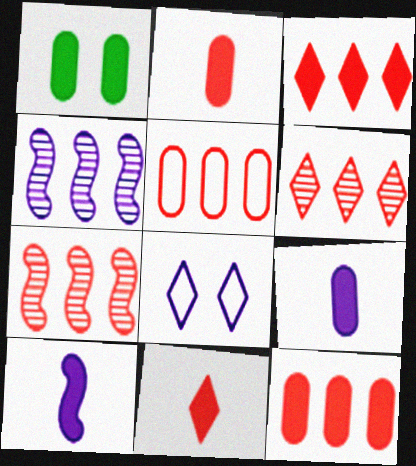[[1, 3, 10], 
[1, 9, 12], 
[3, 5, 7], 
[4, 8, 9]]